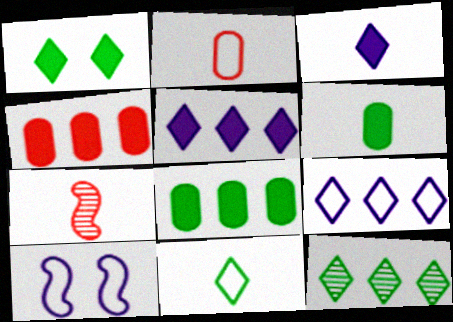[[1, 11, 12]]